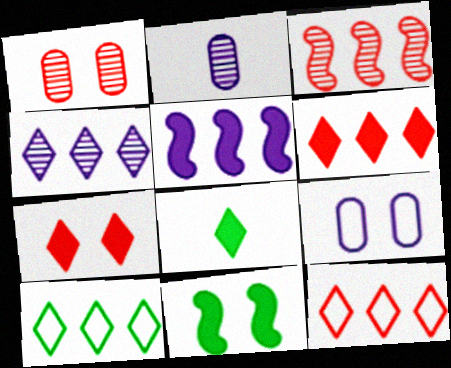[[2, 11, 12], 
[3, 8, 9], 
[4, 6, 10]]